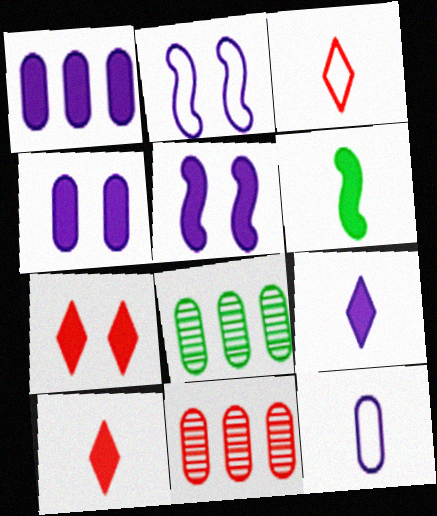[[1, 5, 9], 
[1, 6, 7], 
[2, 8, 10], 
[3, 5, 8]]